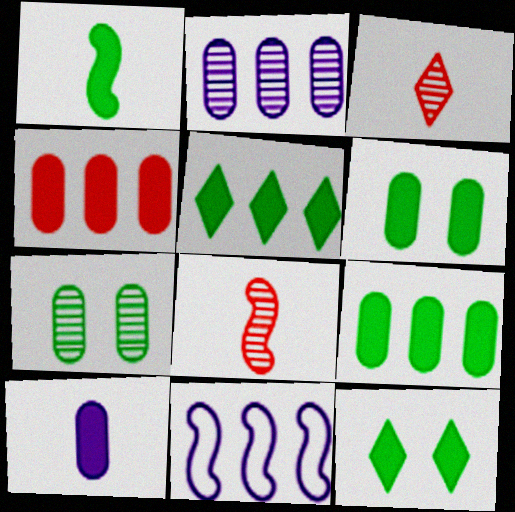[[1, 5, 6], 
[1, 9, 12], 
[3, 6, 11], 
[4, 6, 10]]